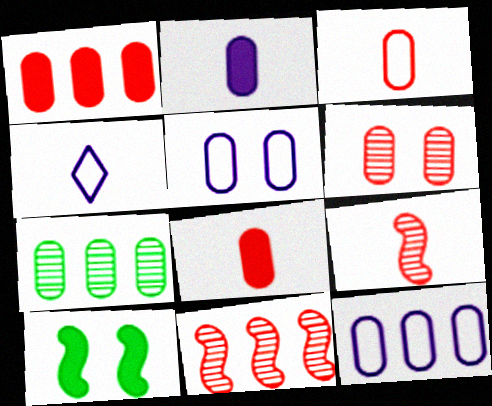[[1, 3, 6], 
[1, 7, 12], 
[5, 7, 8]]